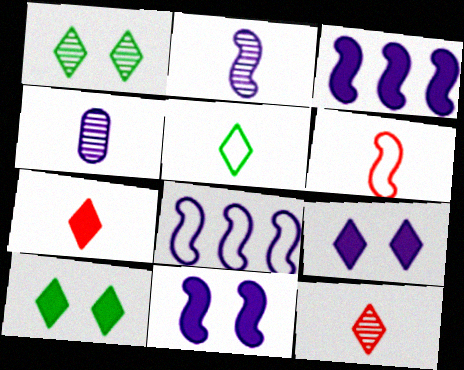[[2, 8, 11], 
[4, 8, 9]]